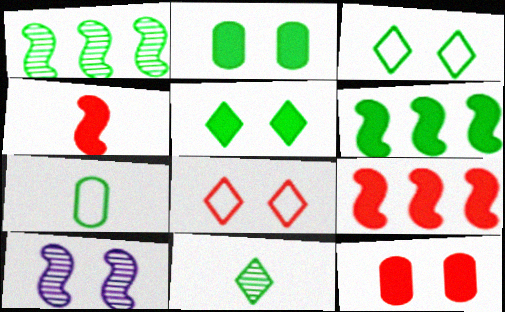[[1, 5, 7], 
[2, 8, 10], 
[3, 10, 12]]